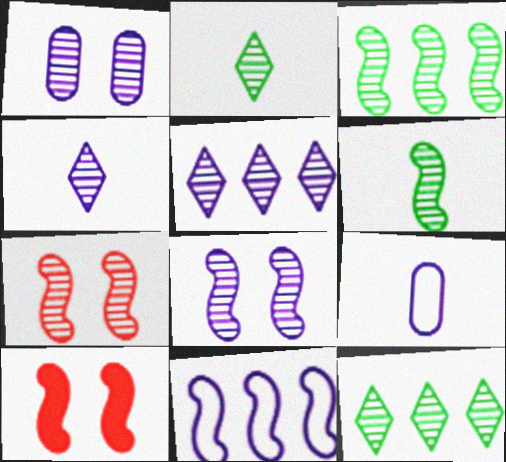[[6, 10, 11], 
[9, 10, 12]]